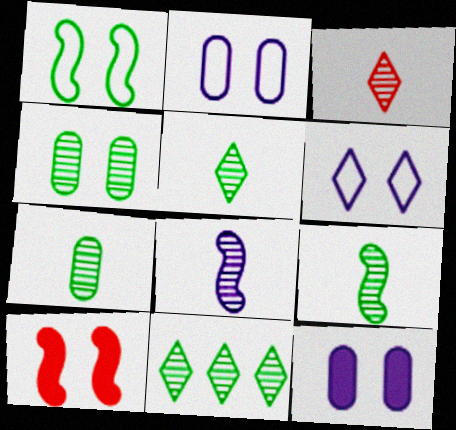[[3, 7, 8], 
[4, 6, 10], 
[4, 9, 11], 
[5, 7, 9]]